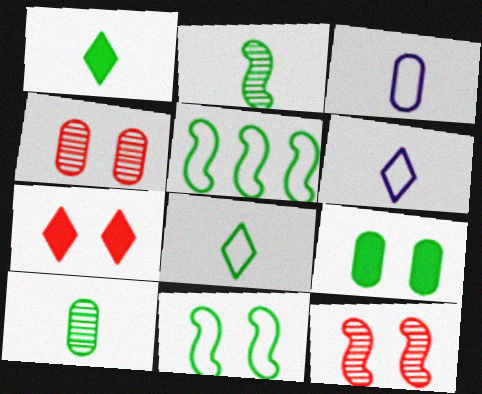[]